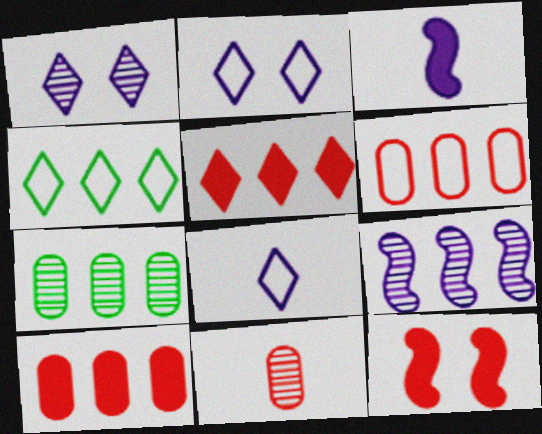[[4, 9, 10], 
[7, 8, 12]]